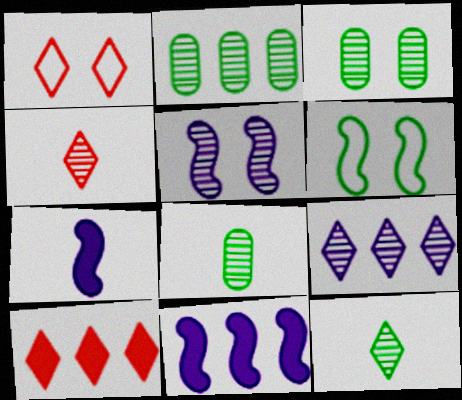[[1, 2, 7], 
[1, 4, 10], 
[1, 8, 11], 
[2, 3, 8], 
[2, 4, 5]]